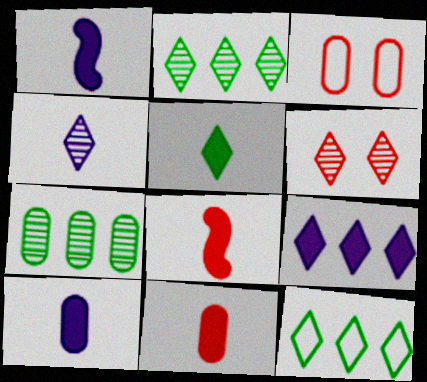[[1, 2, 3], 
[1, 5, 11], 
[2, 4, 6], 
[3, 7, 10], 
[5, 8, 10]]